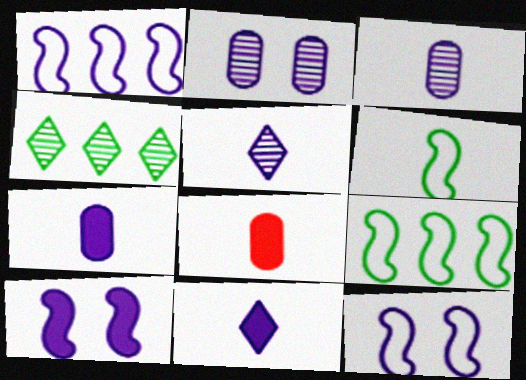[[1, 2, 11], 
[4, 8, 12], 
[5, 6, 8]]